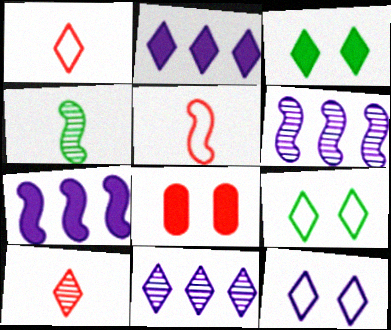[[1, 3, 11], 
[2, 9, 10]]